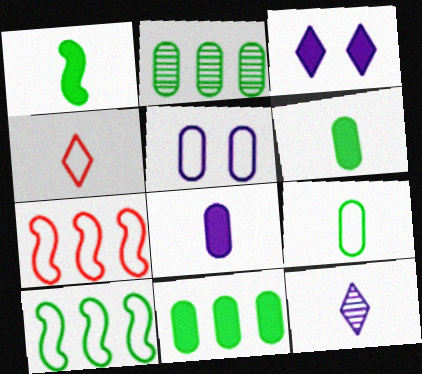[[4, 5, 10]]